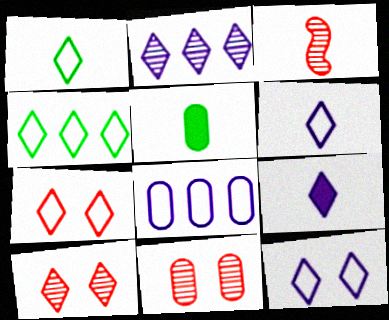[[2, 9, 12], 
[3, 5, 6], 
[4, 6, 7], 
[4, 9, 10], 
[5, 8, 11]]